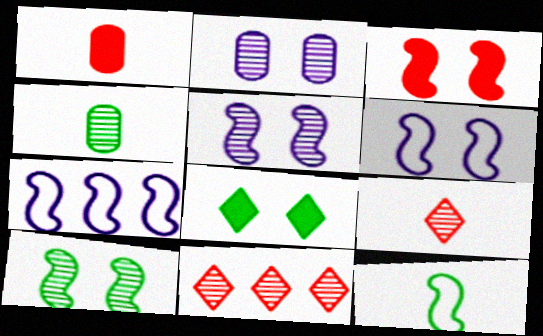[[3, 6, 10], 
[4, 5, 11]]